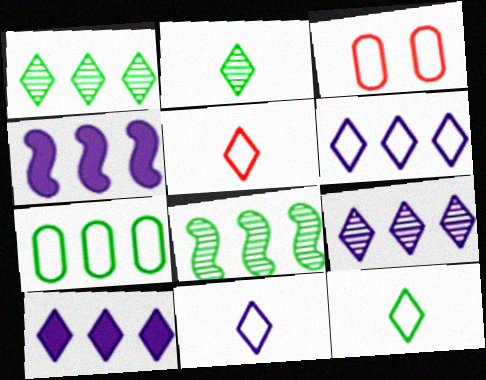[[2, 3, 4], 
[5, 11, 12], 
[6, 9, 10]]